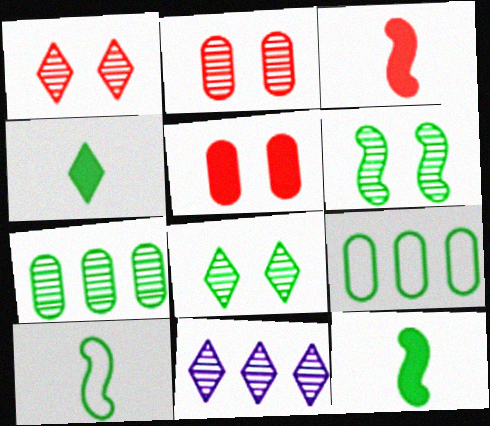[[4, 6, 9], 
[5, 10, 11], 
[8, 9, 12]]